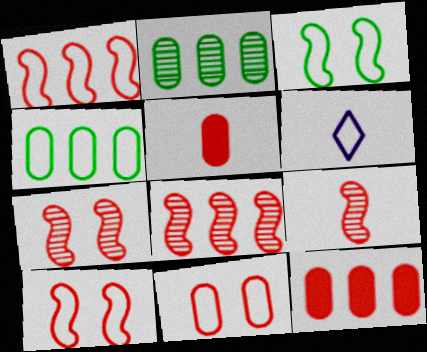[[4, 6, 10], 
[7, 8, 9]]